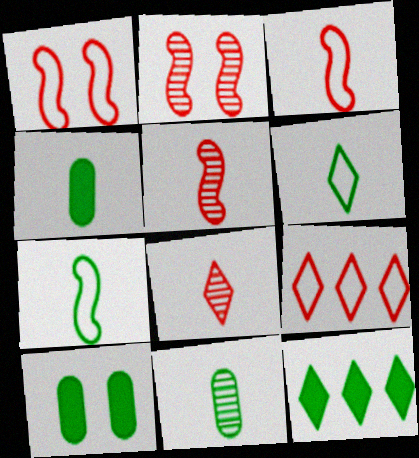[]